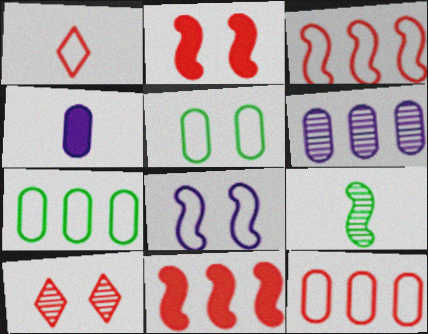[[1, 4, 9], 
[1, 7, 8], 
[6, 9, 10], 
[8, 9, 11]]